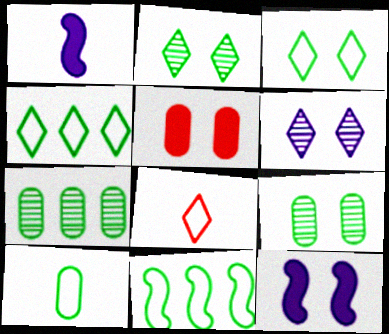[[3, 10, 11], 
[7, 8, 12]]